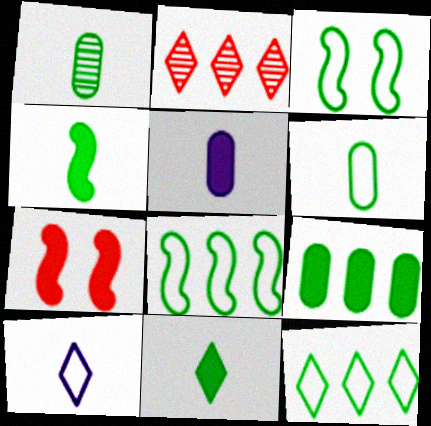[[2, 3, 5], 
[3, 6, 12]]